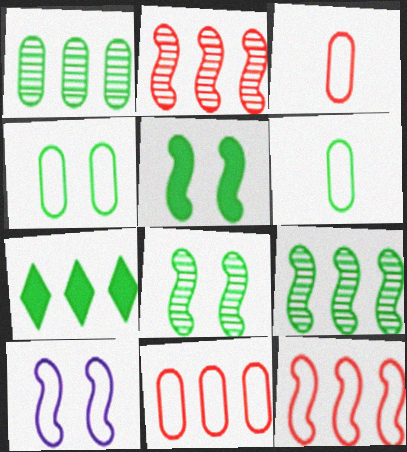[[6, 7, 8]]